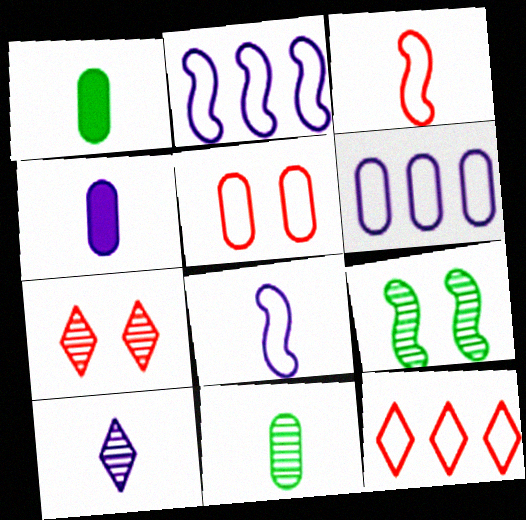[[1, 2, 7], 
[1, 3, 10], 
[3, 5, 12], 
[4, 8, 10], 
[4, 9, 12]]